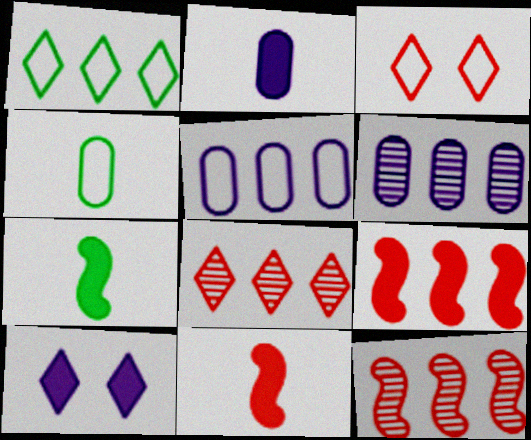[[1, 6, 9], 
[3, 6, 7], 
[4, 10, 12]]